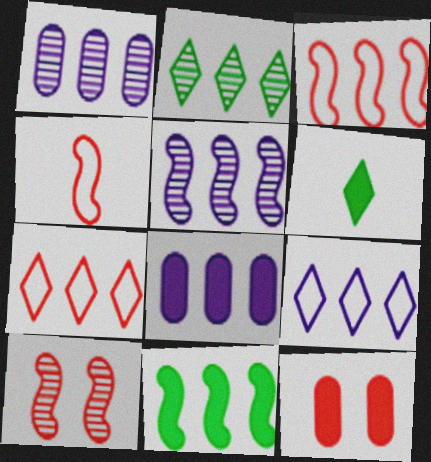[[1, 7, 11], 
[2, 3, 8], 
[3, 5, 11], 
[5, 8, 9]]